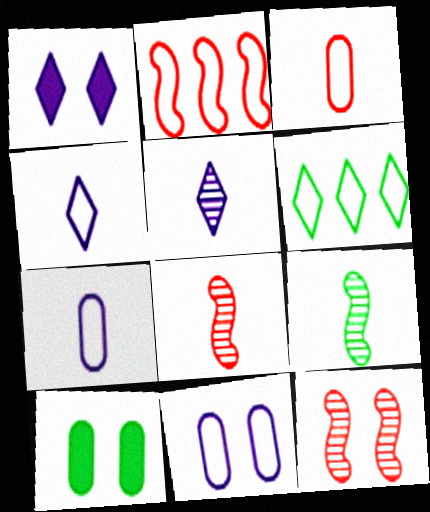[[2, 5, 10], 
[6, 9, 10]]